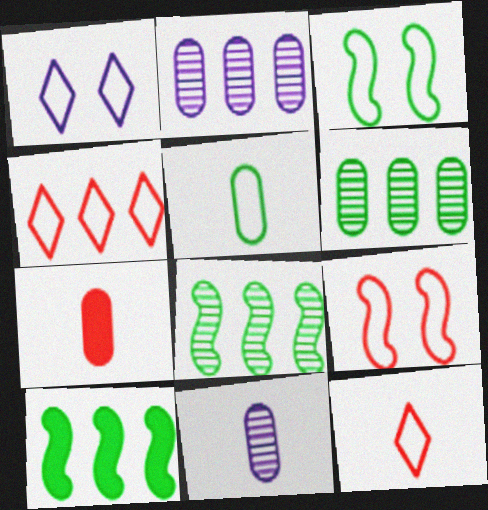[[1, 7, 8], 
[2, 4, 10], 
[5, 7, 11]]